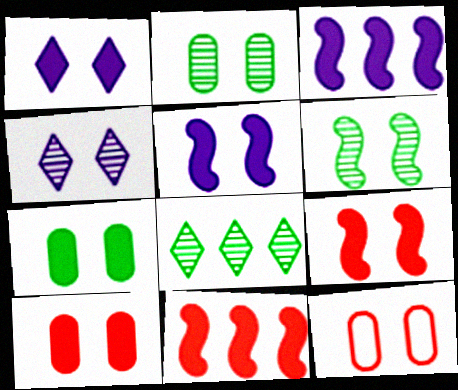[[1, 6, 12], 
[1, 7, 9]]